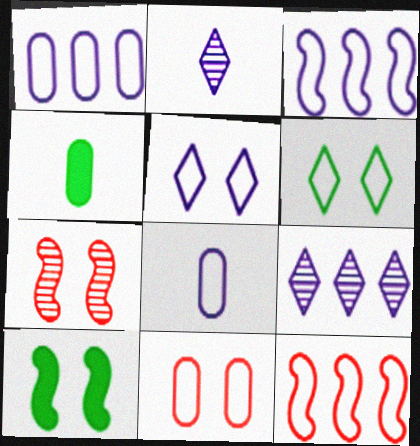[[3, 5, 8], 
[6, 8, 12]]